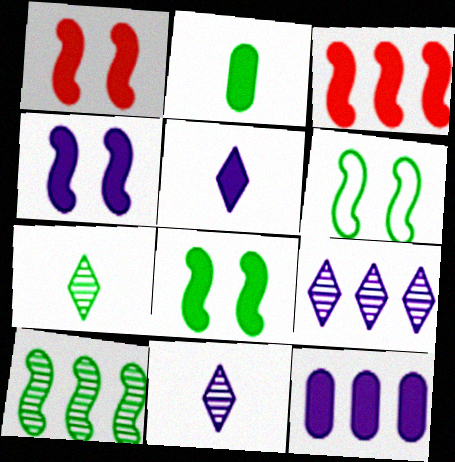[[1, 4, 8], 
[4, 5, 12]]